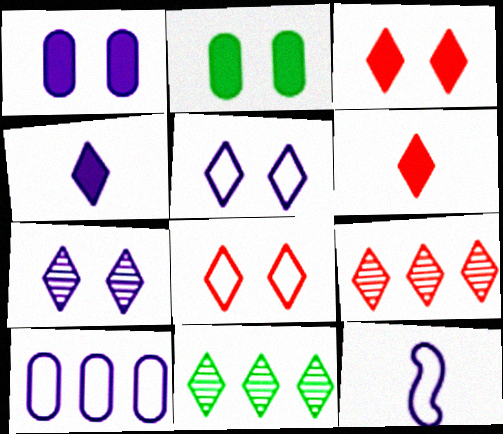[[2, 9, 12], 
[4, 8, 11], 
[5, 6, 11], 
[5, 10, 12], 
[6, 8, 9]]